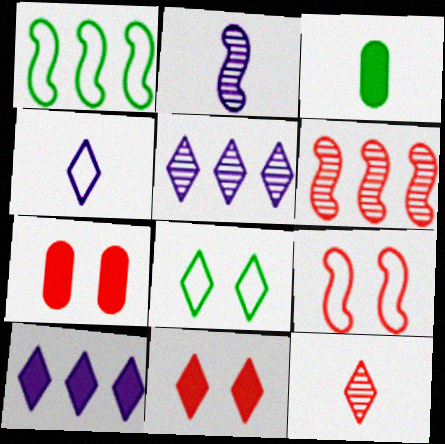[[3, 5, 9], 
[8, 10, 12]]